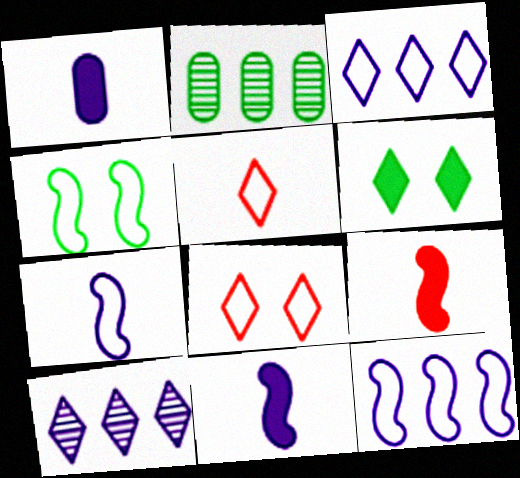[[2, 8, 11], 
[5, 6, 10]]